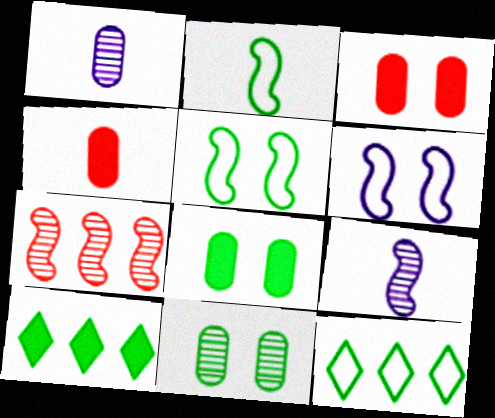[[2, 10, 11], 
[3, 9, 12]]